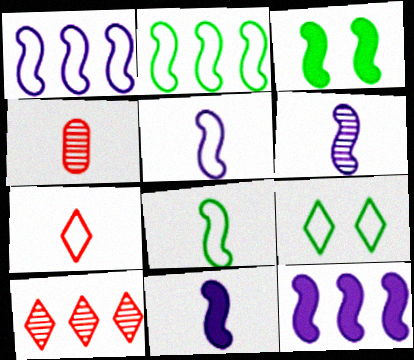[[4, 9, 12], 
[5, 6, 11]]